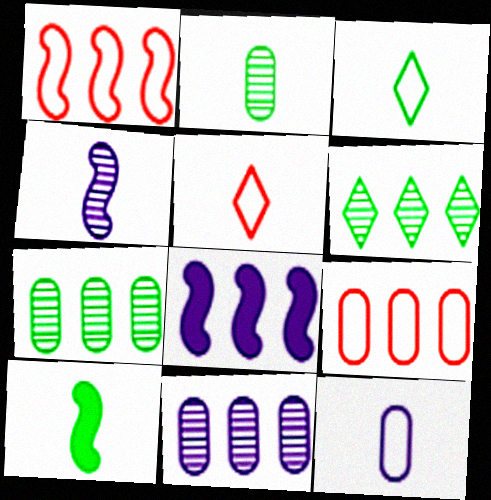[[2, 3, 10], 
[6, 8, 9]]